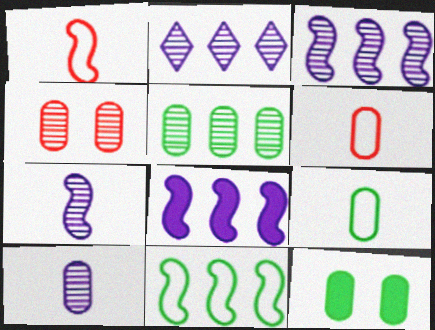[[1, 2, 12], 
[4, 5, 10], 
[5, 9, 12]]